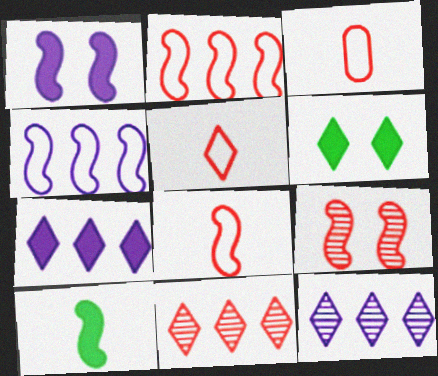[[3, 5, 8], 
[4, 9, 10], 
[5, 6, 12]]